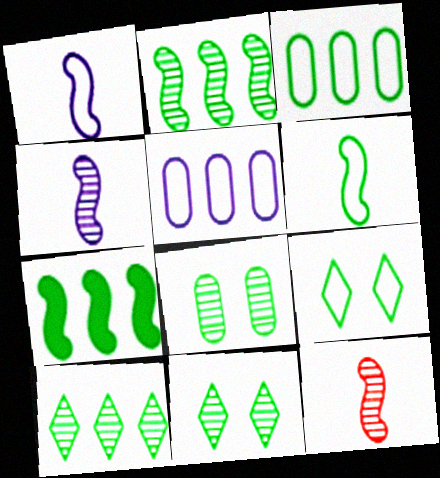[[3, 6, 9], 
[3, 7, 10]]